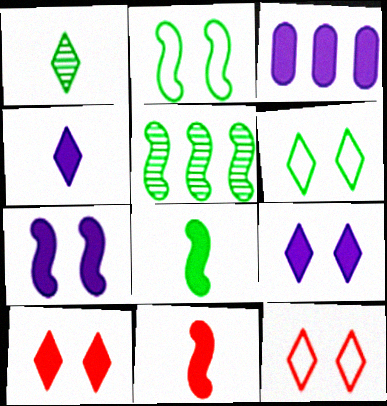[[2, 5, 8], 
[3, 4, 7], 
[3, 8, 10]]